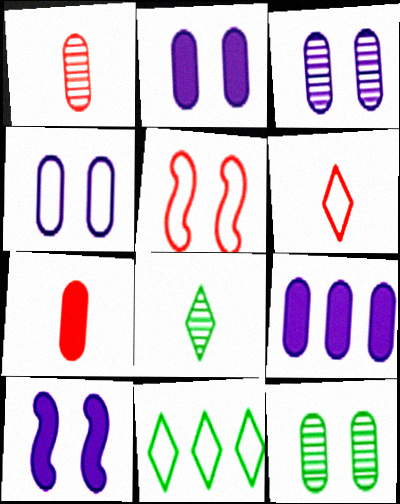[[1, 10, 11], 
[2, 3, 4], 
[5, 8, 9]]